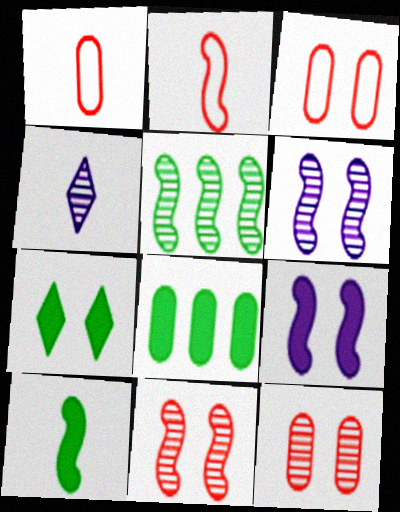[[1, 4, 10], 
[2, 5, 9], 
[3, 6, 7], 
[4, 5, 12], 
[7, 8, 10]]